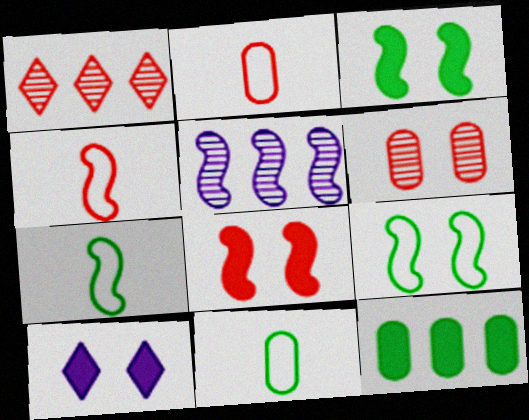[[1, 2, 8], 
[3, 4, 5], 
[5, 7, 8], 
[6, 9, 10]]